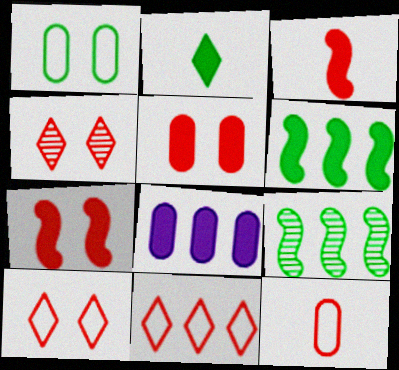[[1, 2, 9], 
[2, 7, 8], 
[8, 9, 11]]